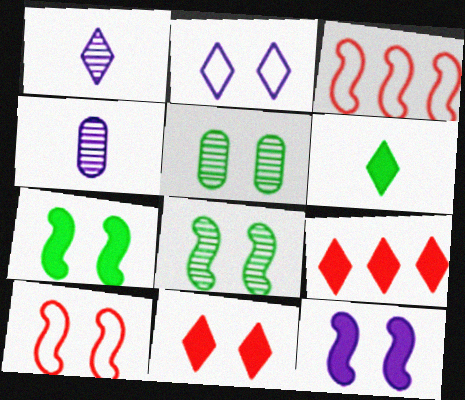[[8, 10, 12]]